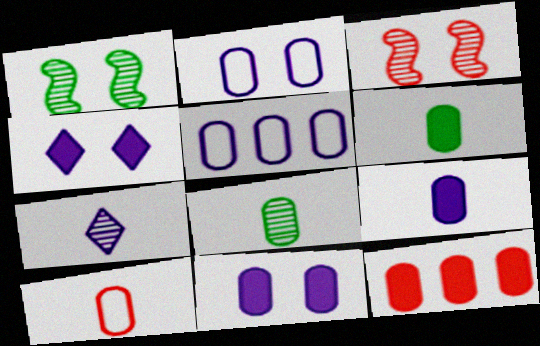[[2, 8, 12], 
[6, 11, 12], 
[8, 9, 10]]